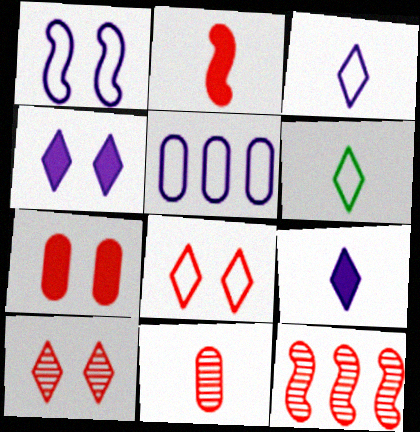[[1, 3, 5], 
[10, 11, 12]]